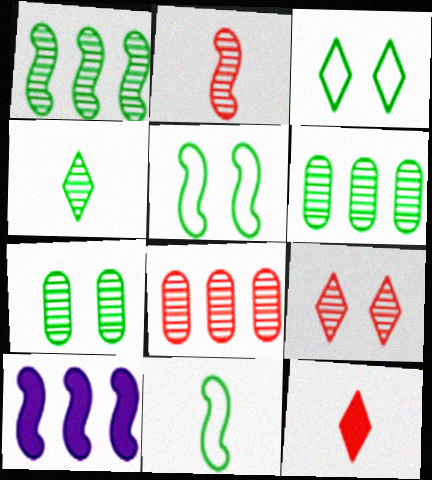[[1, 4, 7], 
[2, 5, 10], 
[2, 8, 9]]